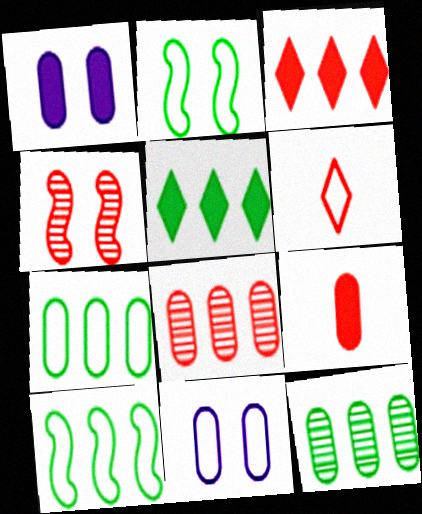[[5, 10, 12], 
[6, 10, 11], 
[9, 11, 12]]